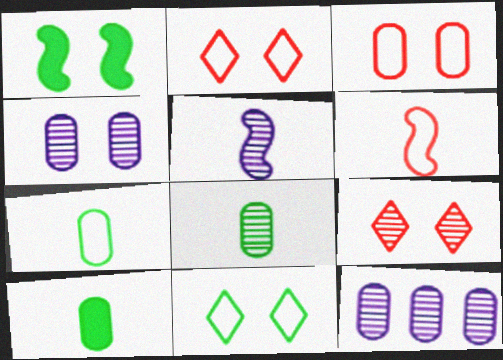[[1, 2, 4], 
[3, 10, 12], 
[7, 8, 10]]